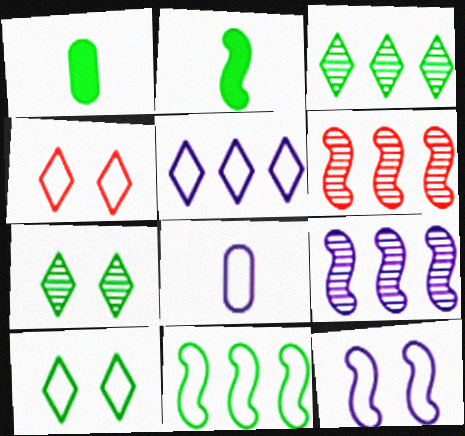[[1, 4, 9], 
[1, 7, 11], 
[2, 6, 12], 
[4, 8, 11], 
[5, 8, 12]]